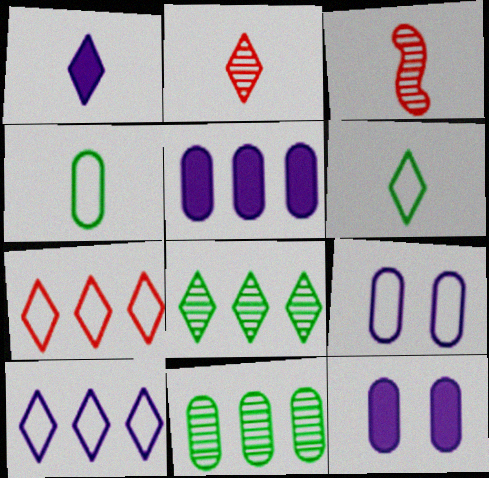[[1, 2, 6], 
[1, 3, 4]]